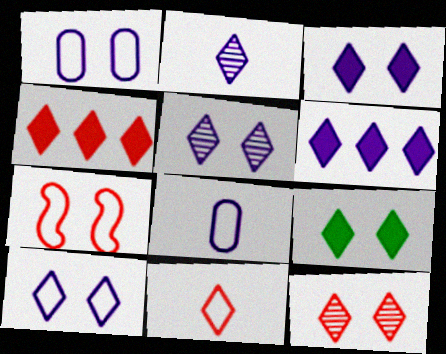[[2, 6, 10], 
[3, 5, 10], 
[4, 11, 12], 
[9, 10, 12]]